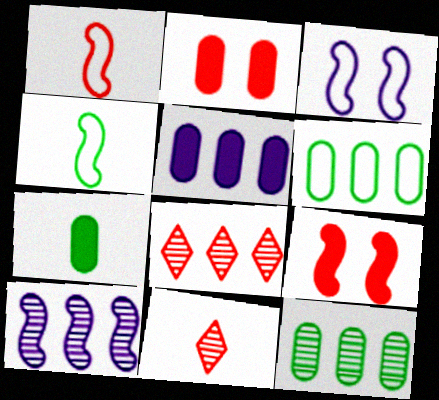[[1, 2, 8], 
[2, 5, 7], 
[3, 7, 8], 
[4, 9, 10], 
[8, 10, 12]]